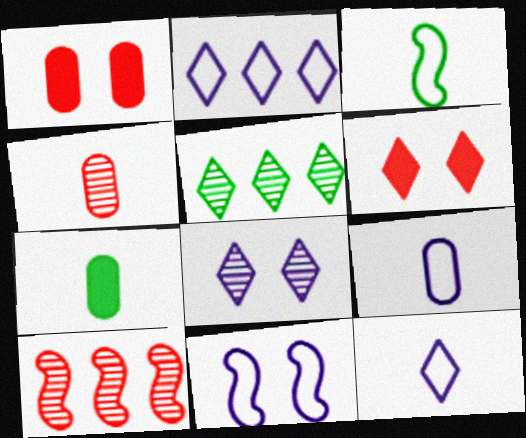[[2, 9, 11], 
[4, 7, 9], 
[5, 6, 12]]